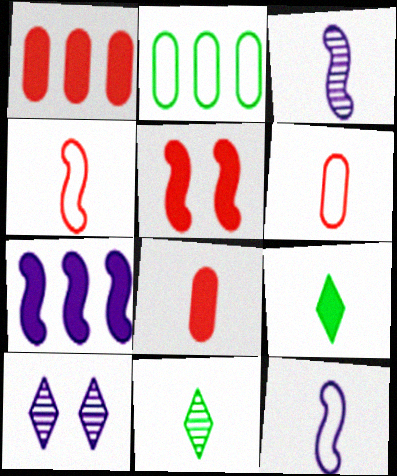[[3, 6, 9], 
[8, 11, 12]]